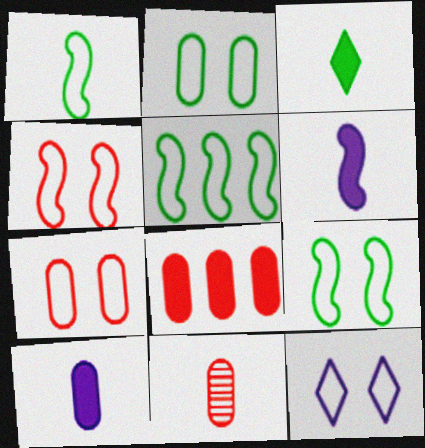[[1, 5, 9], 
[2, 4, 12], 
[7, 8, 11], 
[7, 9, 12]]